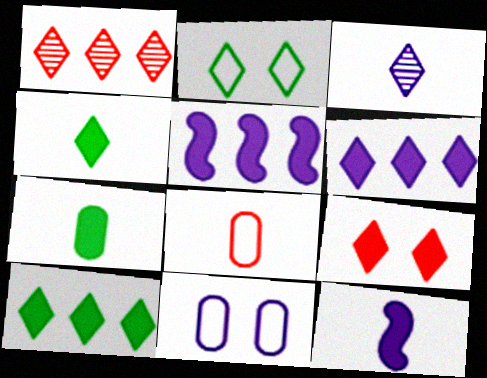[[3, 5, 11], 
[4, 6, 9], 
[5, 7, 9]]